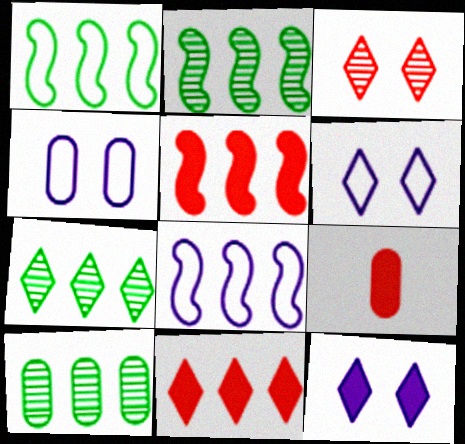[[2, 5, 8], 
[2, 6, 9], 
[2, 7, 10], 
[4, 9, 10], 
[8, 10, 11]]